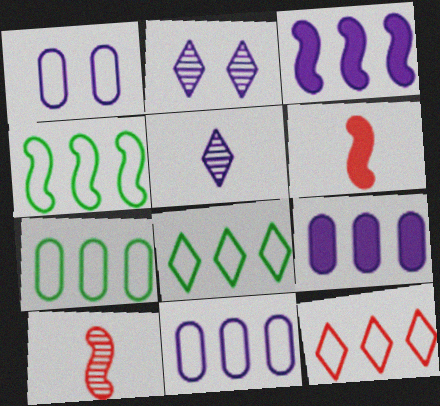[[1, 3, 5], 
[2, 6, 7], 
[4, 7, 8], 
[4, 11, 12]]